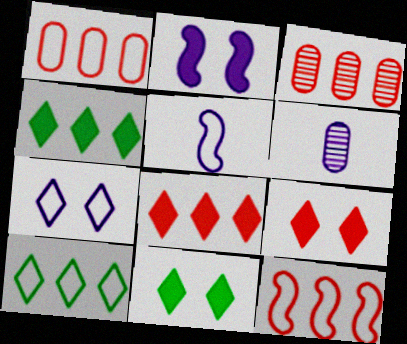[[3, 5, 11], 
[3, 8, 12], 
[6, 11, 12]]